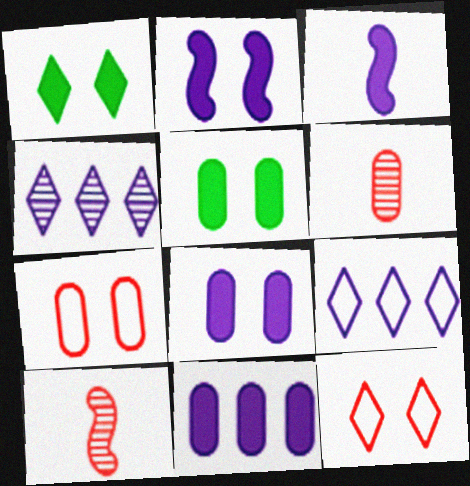[[5, 9, 10]]